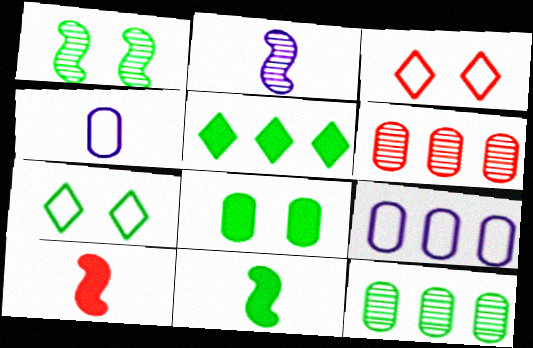[[1, 7, 8], 
[3, 6, 10], 
[4, 6, 8], 
[5, 8, 11], 
[7, 11, 12]]